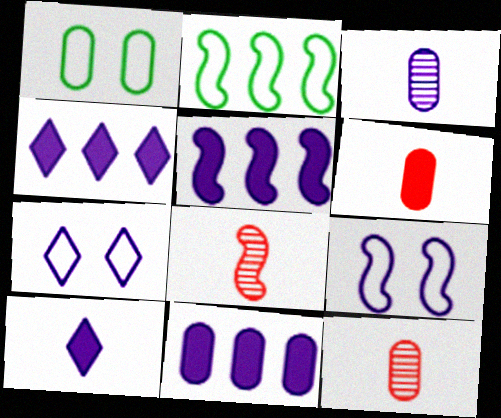[[1, 4, 8], 
[1, 11, 12], 
[3, 4, 9], 
[3, 5, 7], 
[4, 5, 11]]